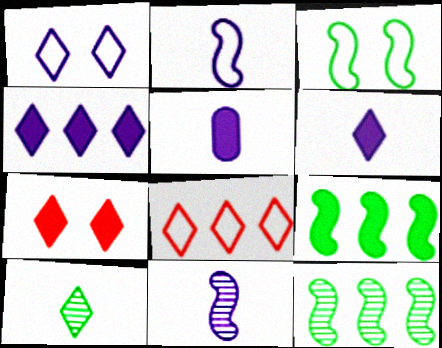[[5, 7, 9]]